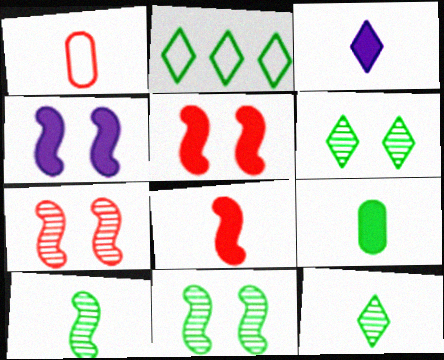[[1, 3, 10], 
[2, 9, 11], 
[3, 8, 9]]